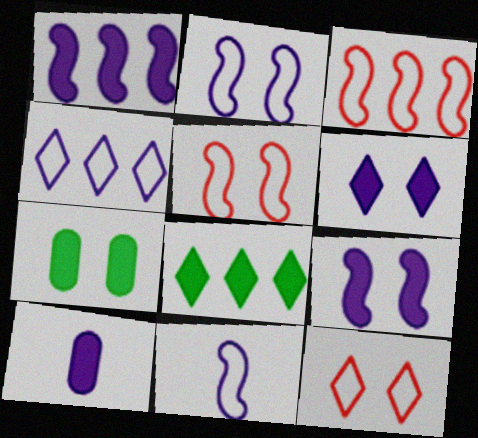[[1, 6, 10]]